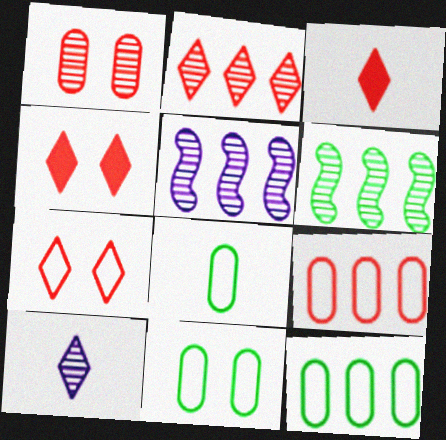[[1, 6, 10], 
[2, 3, 7], 
[3, 5, 11], 
[4, 5, 8], 
[8, 11, 12]]